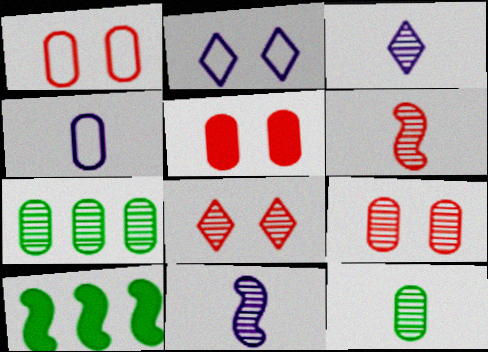[[1, 3, 10], 
[1, 5, 9], 
[3, 6, 12], 
[4, 5, 7], 
[4, 8, 10], 
[7, 8, 11]]